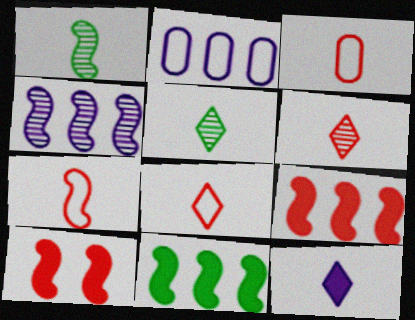[[1, 3, 12], 
[2, 5, 10], 
[3, 7, 8], 
[5, 8, 12]]